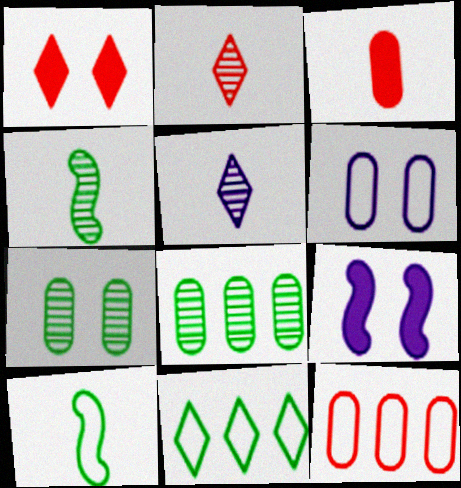[[1, 5, 11], 
[3, 5, 10], 
[3, 6, 8]]